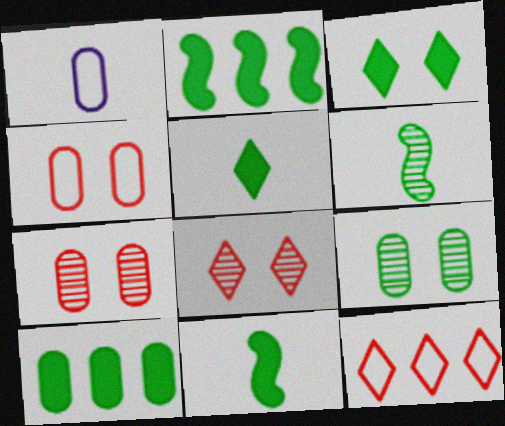[[1, 2, 8], 
[1, 7, 10], 
[3, 10, 11]]